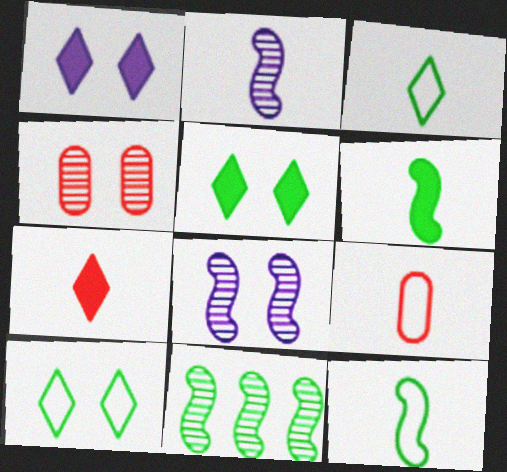[[1, 9, 11]]